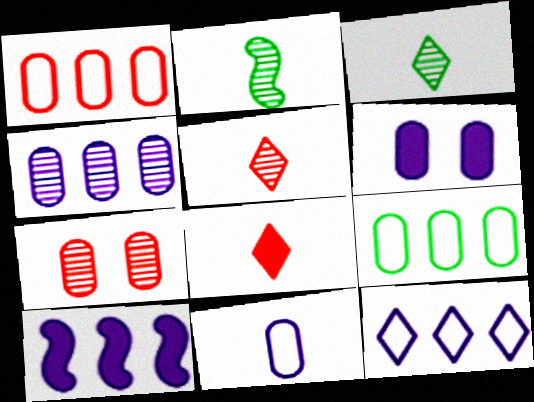[[2, 8, 11], 
[4, 6, 11], 
[4, 10, 12]]